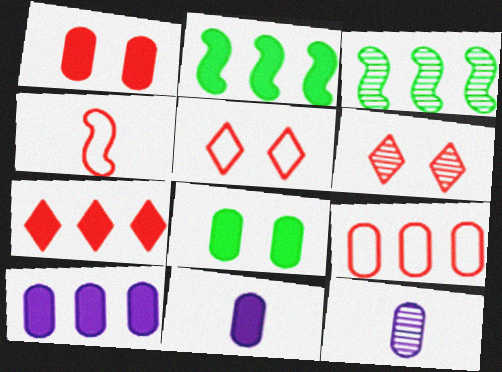[[2, 5, 12], 
[2, 7, 10], 
[3, 5, 11], 
[3, 6, 12], 
[4, 5, 9], 
[8, 9, 12]]